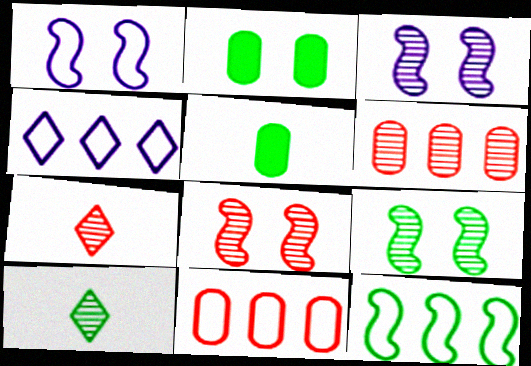[[2, 10, 12], 
[3, 6, 10], 
[3, 8, 9], 
[4, 5, 8], 
[4, 11, 12], 
[6, 7, 8]]